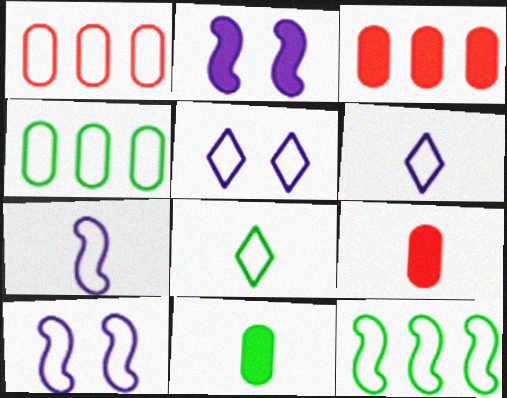[[1, 8, 10]]